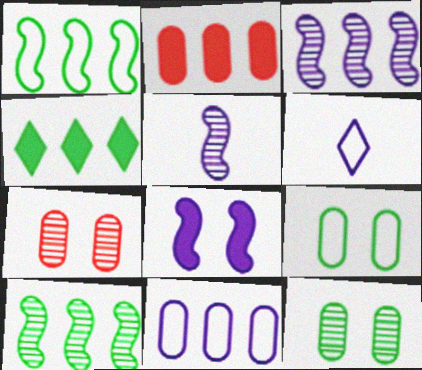[]